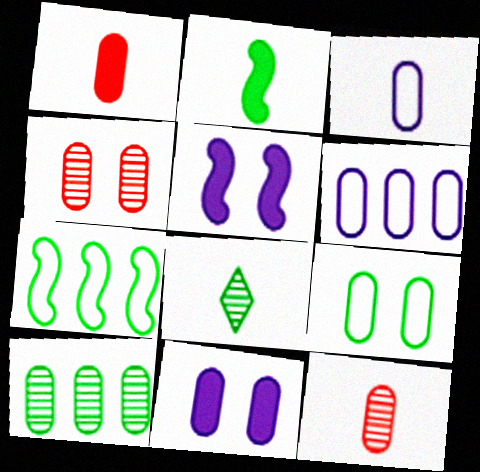[[4, 9, 11]]